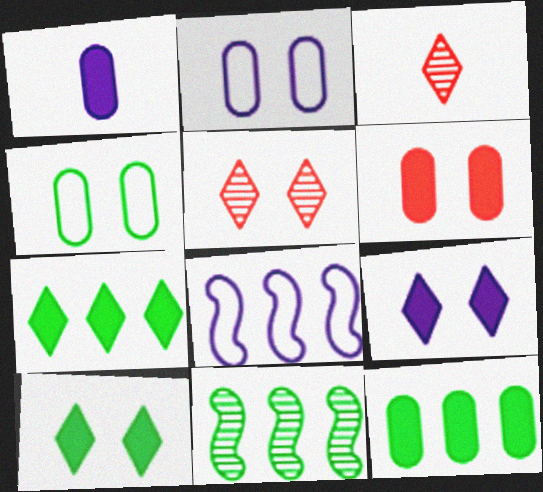[[1, 6, 12]]